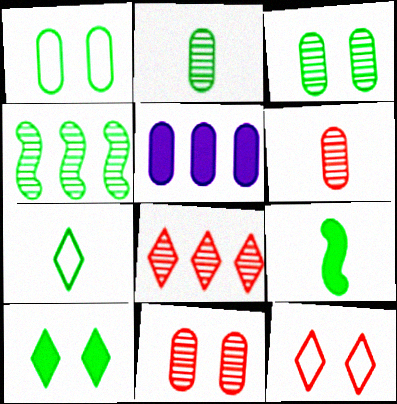[[1, 5, 6], 
[2, 7, 9]]